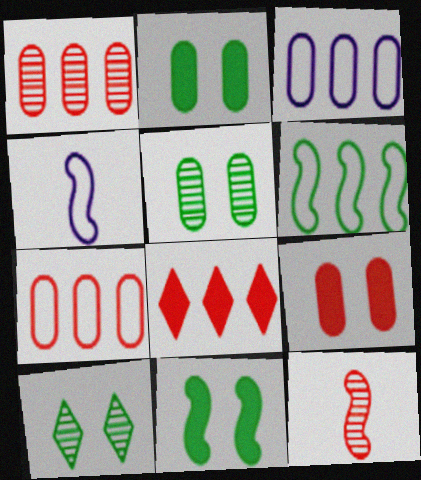[[4, 5, 8]]